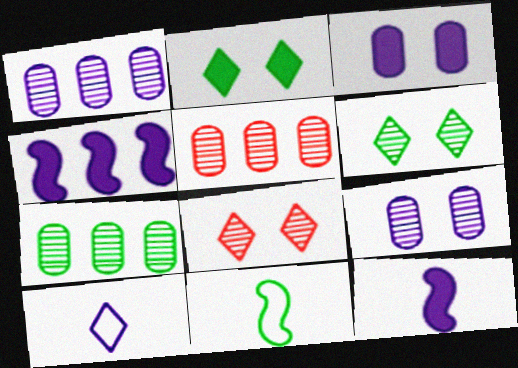[[1, 5, 7], 
[2, 7, 11], 
[4, 9, 10]]